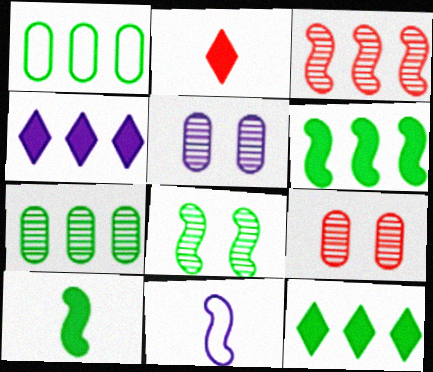[[1, 3, 4], 
[4, 5, 11], 
[9, 11, 12]]